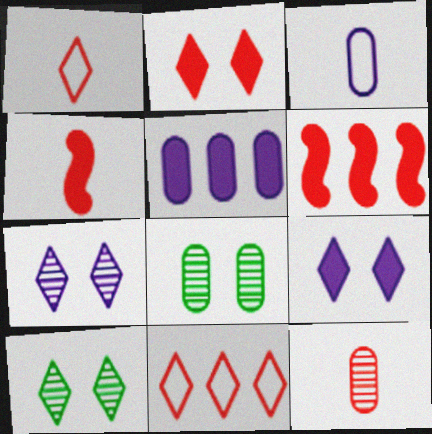[[1, 4, 12], 
[3, 6, 10]]